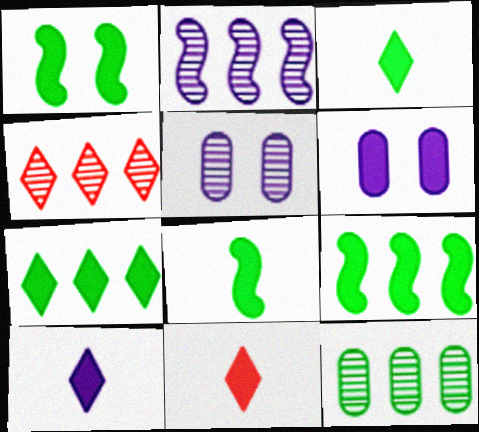[[1, 8, 9], 
[2, 4, 12], 
[3, 10, 11], 
[6, 9, 11]]